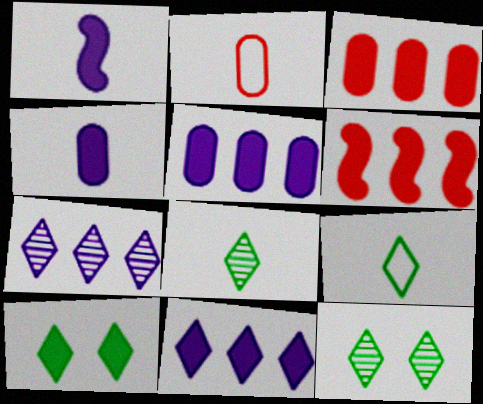[[1, 2, 8], 
[1, 3, 10], 
[4, 6, 10]]